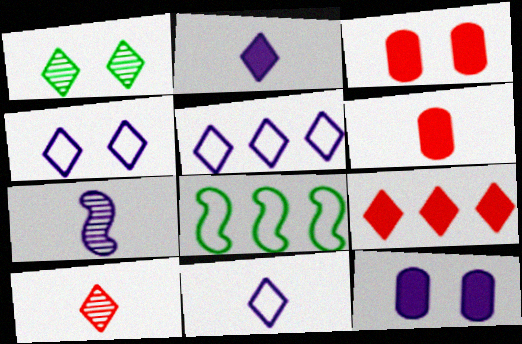[[1, 9, 11], 
[4, 5, 11], 
[5, 7, 12], 
[8, 10, 12]]